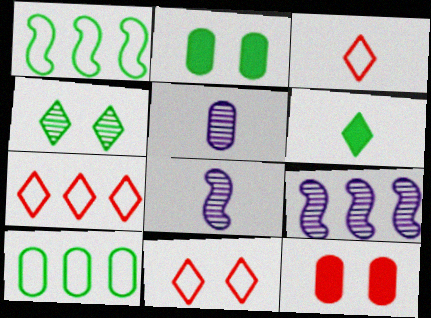[[2, 3, 9], 
[2, 7, 8], 
[3, 7, 11], 
[5, 10, 12]]